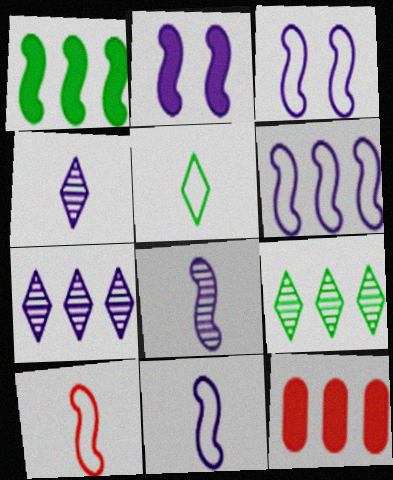[[2, 6, 8], 
[3, 6, 11], 
[6, 9, 12]]